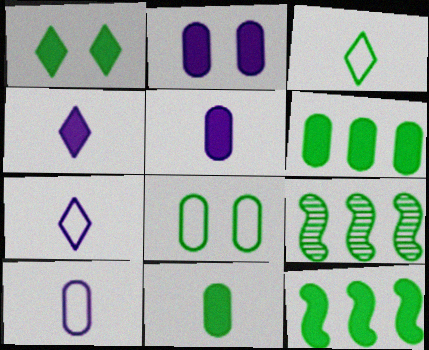[[1, 11, 12]]